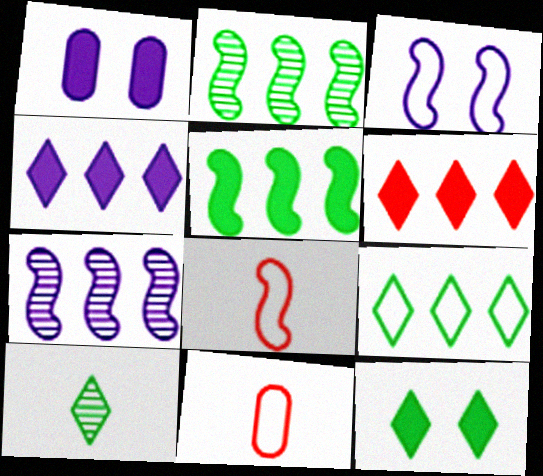[[3, 9, 11], 
[7, 11, 12], 
[9, 10, 12]]